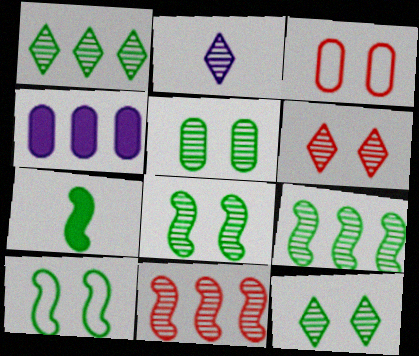[[1, 2, 6], 
[2, 5, 11], 
[5, 8, 12], 
[7, 9, 10]]